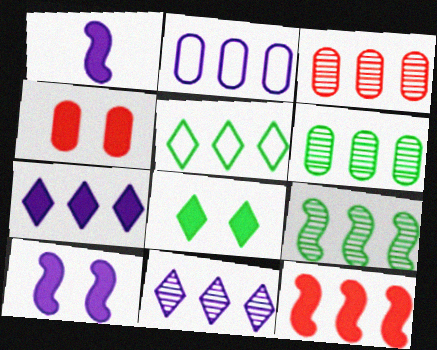[[3, 9, 11], 
[4, 8, 10]]